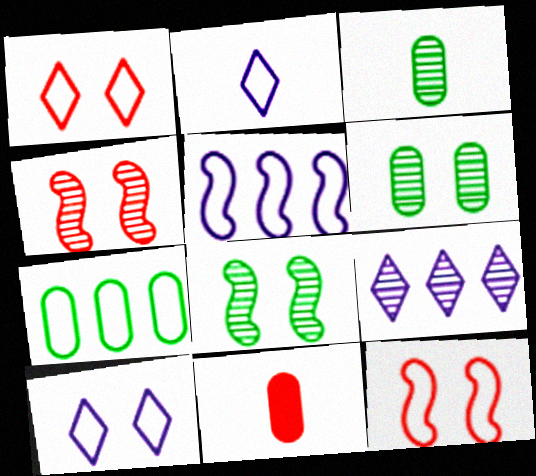[[2, 7, 12], 
[3, 4, 9]]